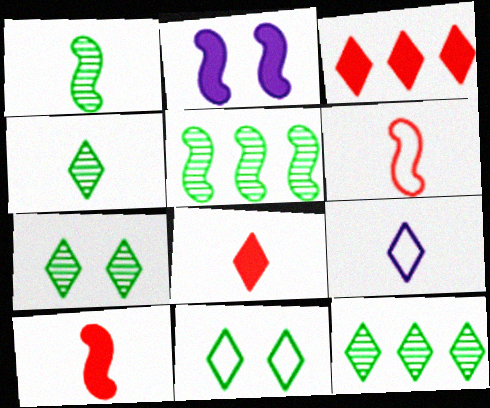[[2, 5, 6], 
[3, 7, 9], 
[4, 7, 12], 
[4, 8, 9]]